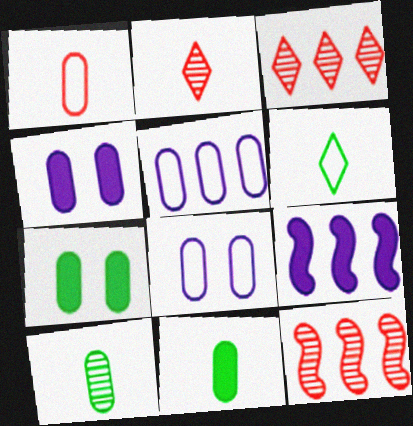[[4, 6, 12]]